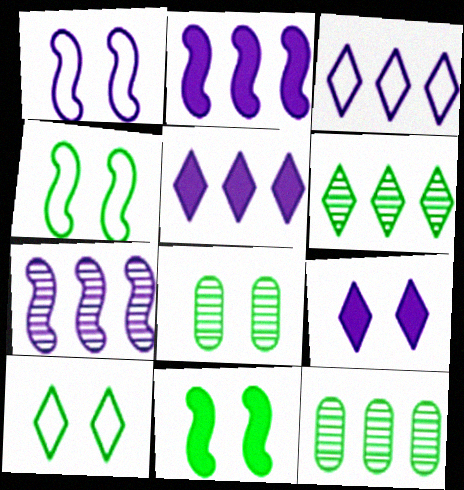[[8, 10, 11]]